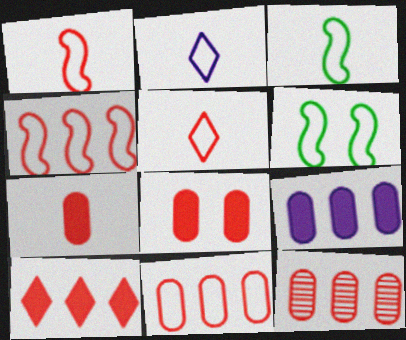[[2, 6, 11], 
[4, 10, 12]]